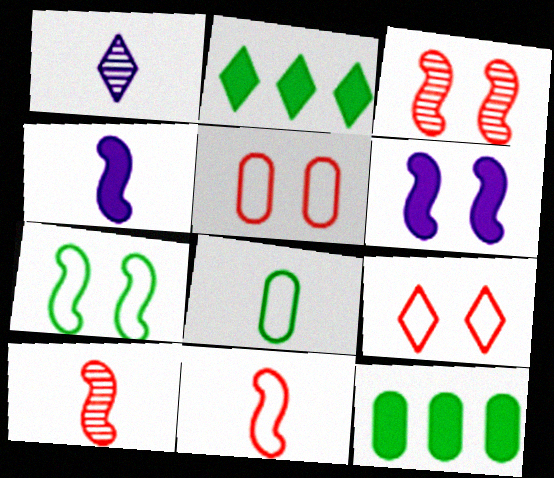[[1, 2, 9], 
[3, 6, 7]]